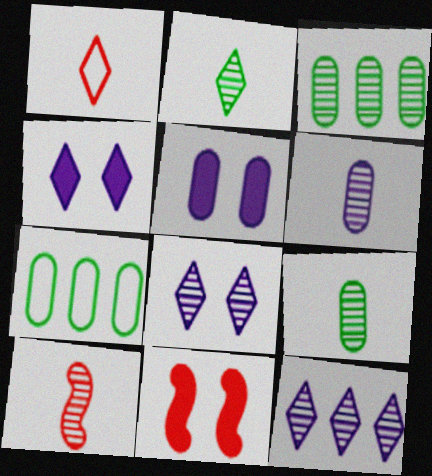[[2, 6, 10], 
[3, 8, 10], 
[4, 7, 10]]